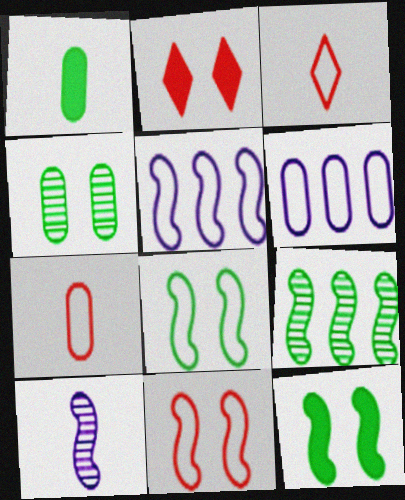[[1, 3, 10], 
[3, 6, 8]]